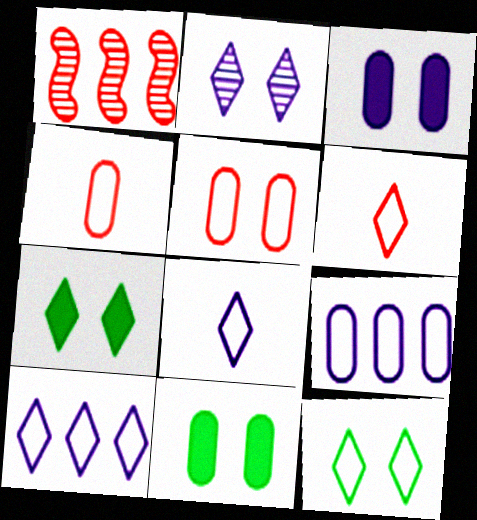[[1, 8, 11], 
[6, 10, 12]]